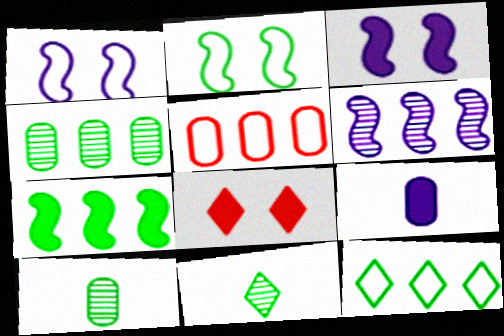[[3, 5, 11], 
[4, 7, 12], 
[7, 8, 9]]